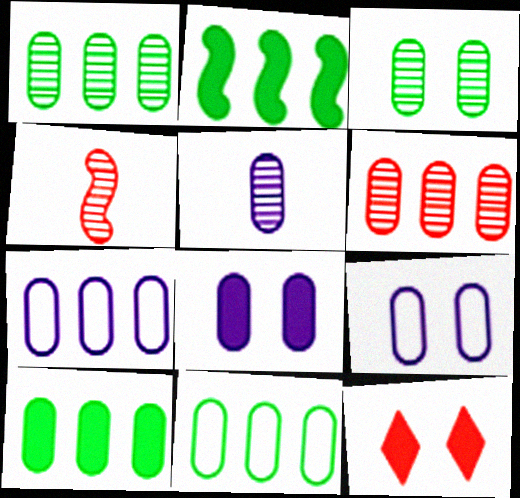[[1, 10, 11], 
[3, 5, 6], 
[5, 7, 8], 
[6, 7, 10]]